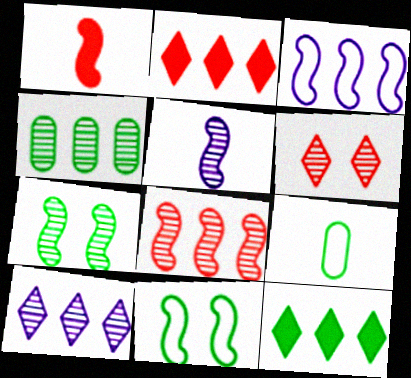[[1, 3, 7], 
[2, 3, 4], 
[4, 5, 6], 
[4, 8, 10], 
[5, 7, 8], 
[7, 9, 12]]